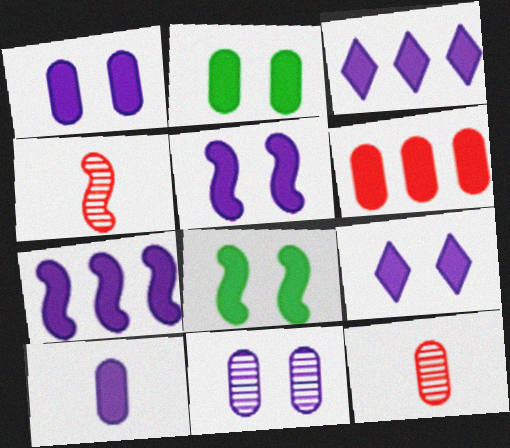[[1, 5, 9], 
[2, 6, 10], 
[3, 5, 10], 
[7, 9, 10]]